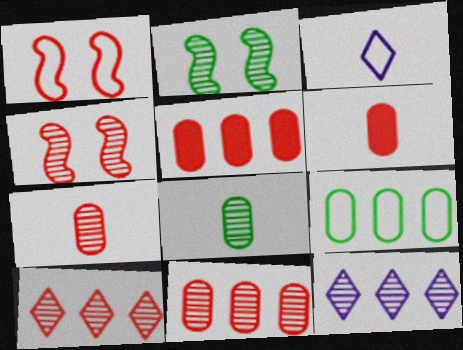[[1, 3, 9], 
[1, 6, 10], 
[2, 3, 5], 
[2, 7, 12], 
[4, 7, 10], 
[4, 8, 12]]